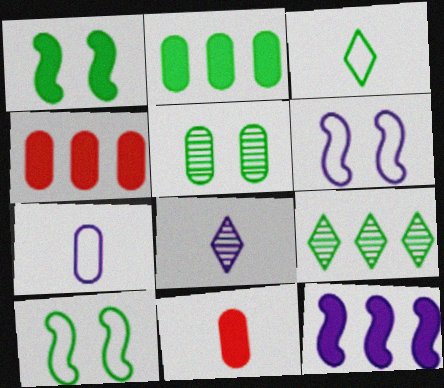[[4, 5, 7], 
[4, 8, 10], 
[6, 9, 11]]